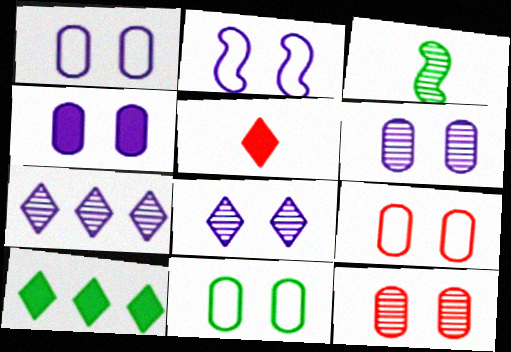[[1, 4, 6], 
[1, 9, 11], 
[2, 4, 8], 
[3, 7, 12], 
[3, 10, 11], 
[4, 11, 12]]